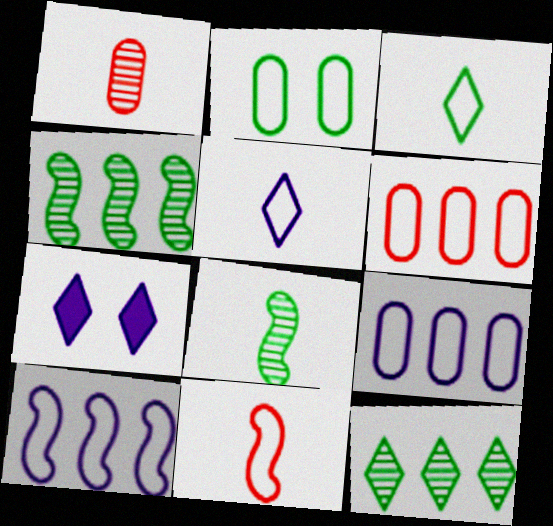[[6, 7, 8]]